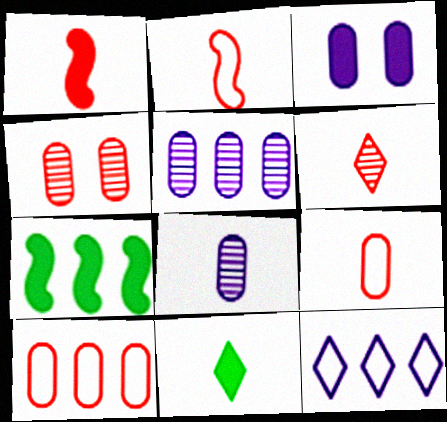[[1, 6, 9], 
[2, 8, 11]]